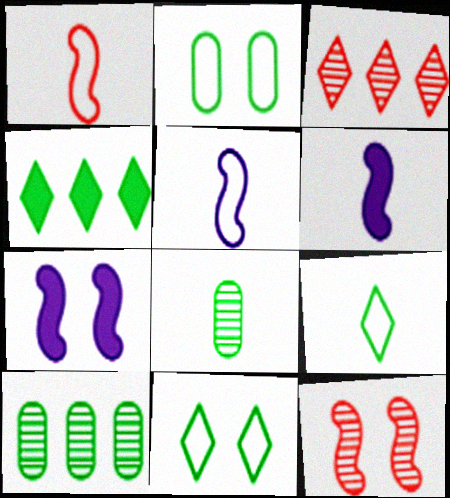[[2, 3, 6]]